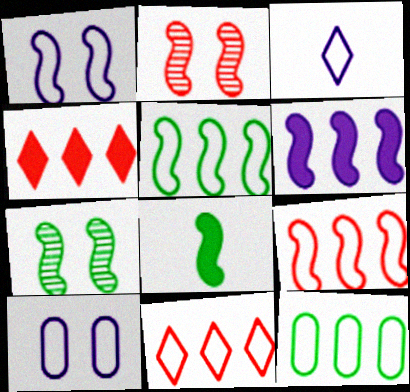[[5, 7, 8]]